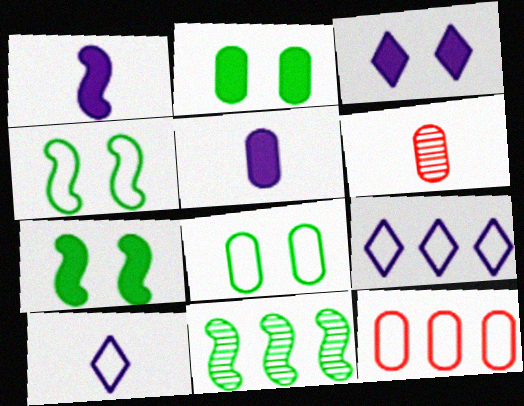[[4, 10, 12], 
[6, 7, 9]]